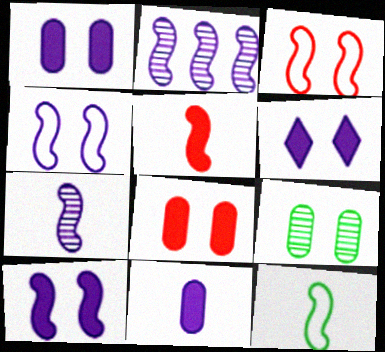[[1, 6, 10], 
[3, 6, 9], 
[5, 7, 12]]